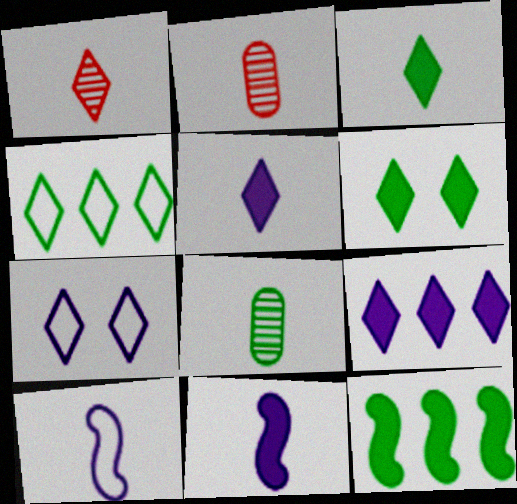[[2, 3, 10], 
[2, 7, 12]]